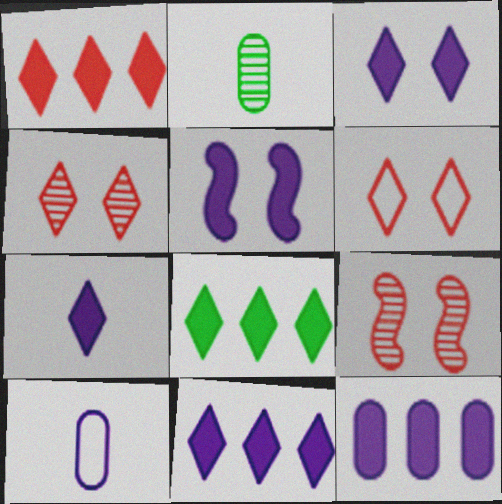[[1, 8, 11], 
[3, 7, 11], 
[5, 7, 12], 
[8, 9, 10]]